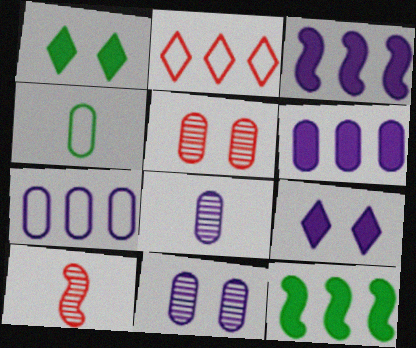[[1, 7, 10], 
[4, 5, 6]]